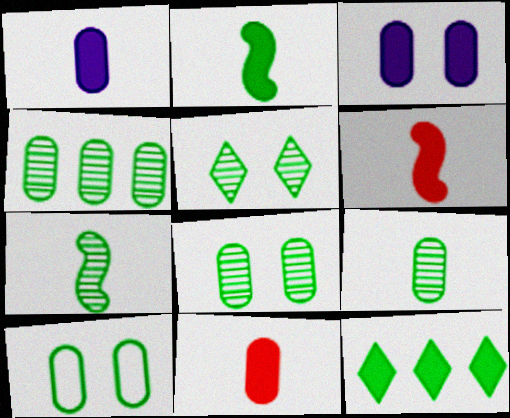[[3, 6, 12], 
[4, 5, 7], 
[4, 8, 9], 
[7, 10, 12]]